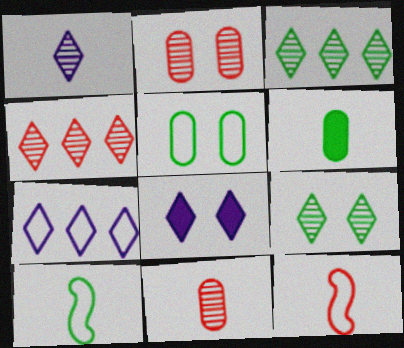[[1, 4, 9], 
[1, 6, 12], 
[1, 7, 8], 
[5, 7, 12]]